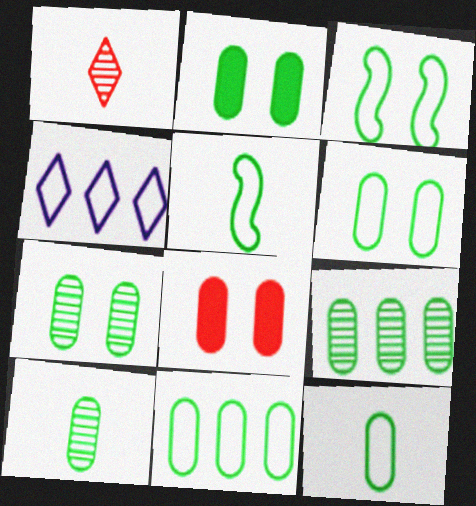[[2, 6, 7], 
[2, 9, 12], 
[2, 10, 11], 
[6, 11, 12], 
[7, 9, 10]]